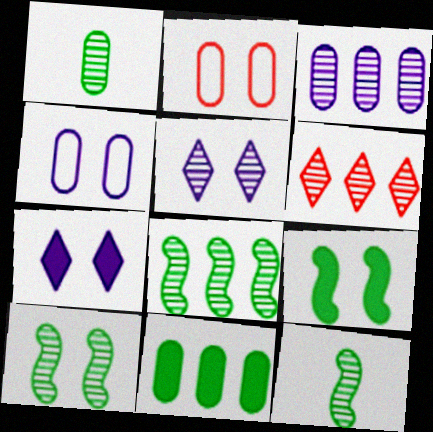[[2, 5, 9], 
[2, 7, 10], 
[3, 6, 8], 
[8, 10, 12]]